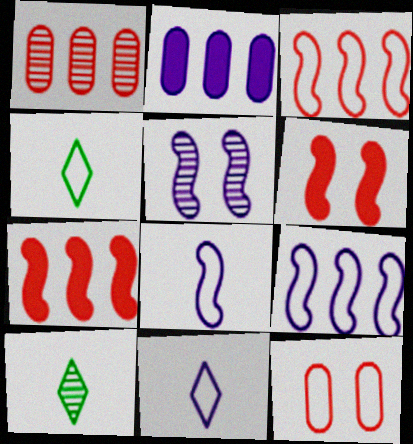[[1, 5, 10], 
[2, 5, 11], 
[4, 9, 12]]